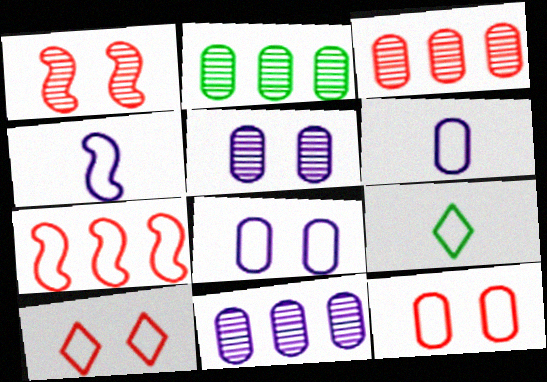[[2, 3, 11], 
[7, 8, 9]]